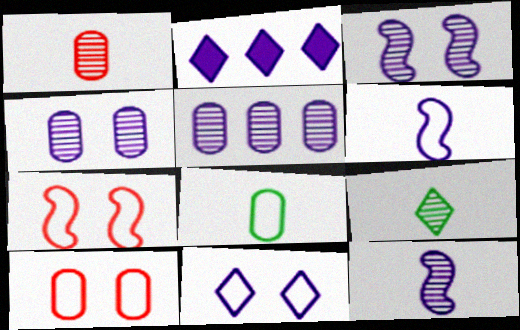[[1, 9, 12], 
[2, 4, 6]]